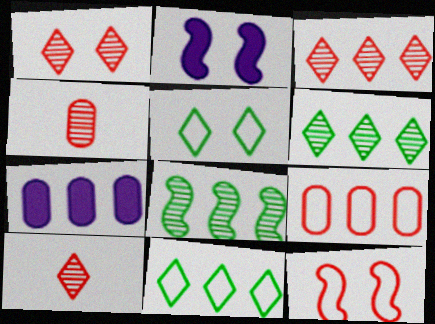[[1, 3, 10], 
[2, 4, 11]]